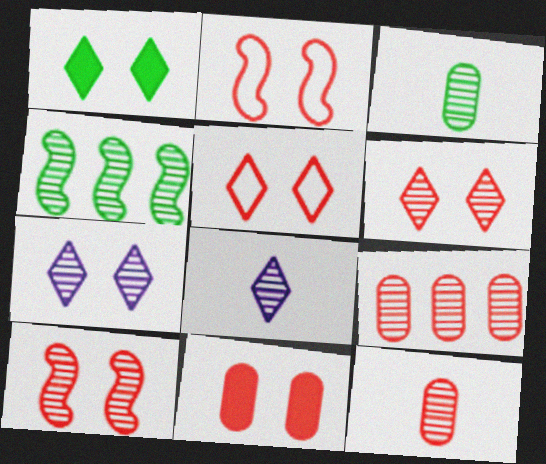[[1, 5, 7], 
[2, 6, 11], 
[4, 7, 12], 
[5, 10, 11]]